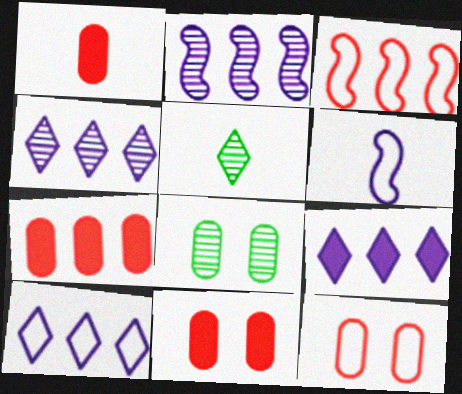[[1, 5, 6], 
[1, 7, 11], 
[4, 9, 10]]